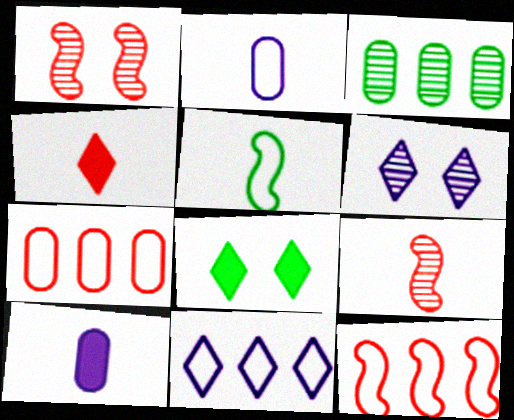[[1, 4, 7], 
[3, 5, 8], 
[3, 6, 9]]